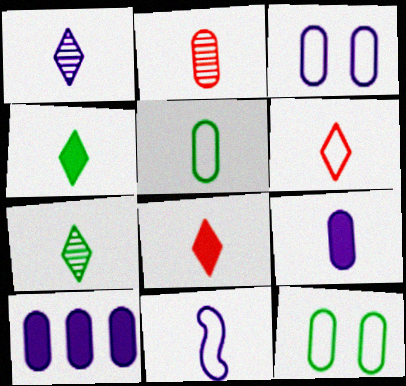[[1, 4, 6], 
[1, 9, 11], 
[2, 4, 11], 
[2, 5, 9], 
[2, 10, 12], 
[5, 6, 11]]